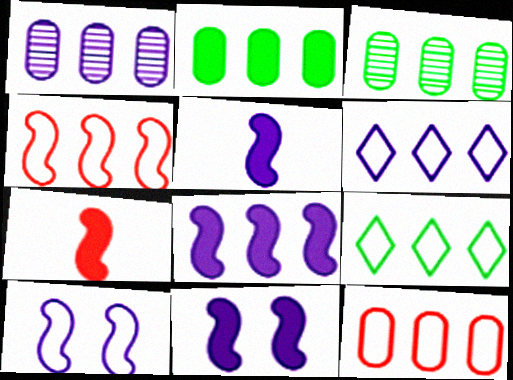[[1, 2, 12], 
[1, 6, 8], 
[5, 8, 11]]